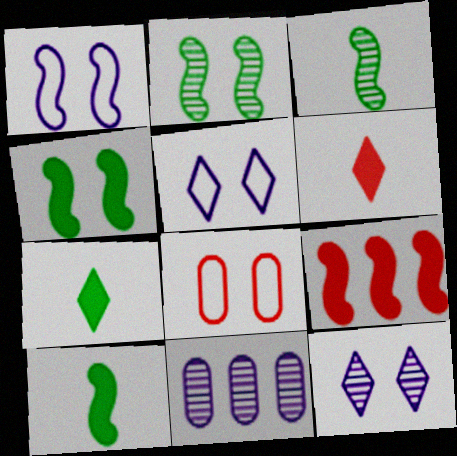[[1, 3, 9], 
[4, 8, 12]]